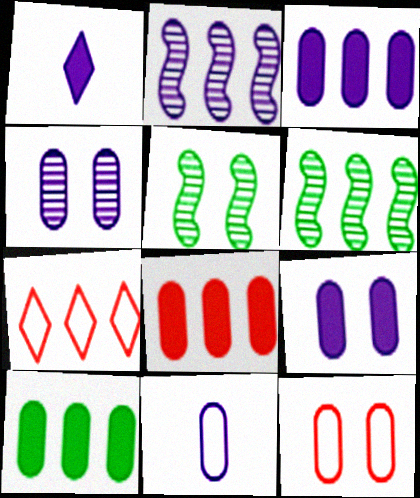[[1, 6, 12], 
[2, 7, 10], 
[3, 4, 11], 
[3, 6, 7], 
[3, 8, 10]]